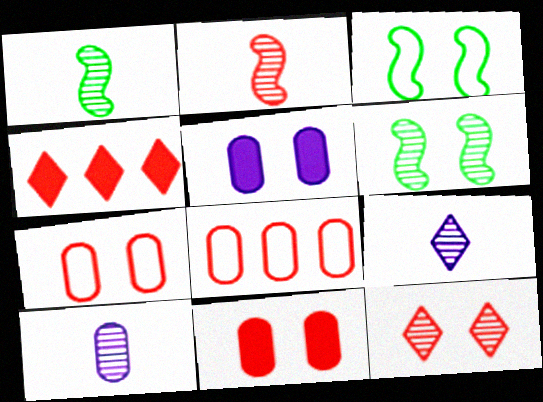[[2, 4, 7], 
[3, 4, 10], 
[3, 5, 12]]